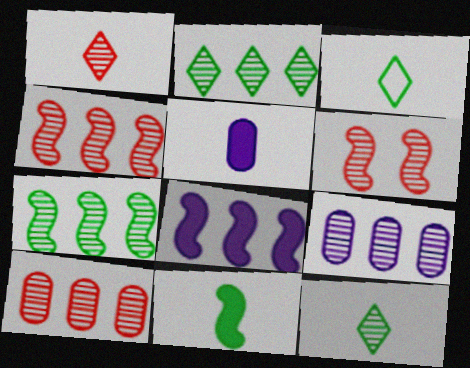[[1, 6, 10], 
[2, 4, 9], 
[6, 9, 12]]